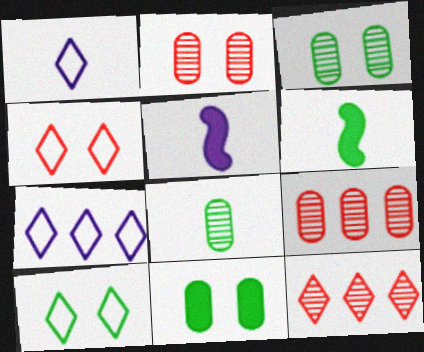[[2, 6, 7], 
[5, 9, 10]]